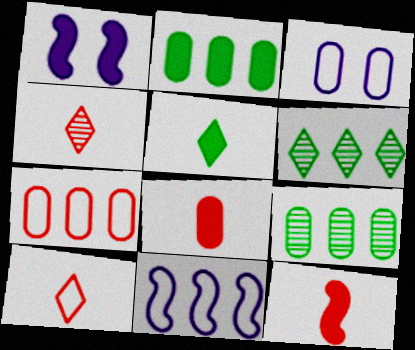[[1, 9, 10], 
[3, 6, 12], 
[3, 8, 9]]